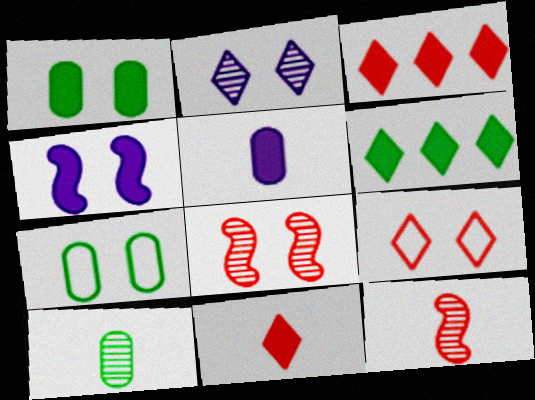[]